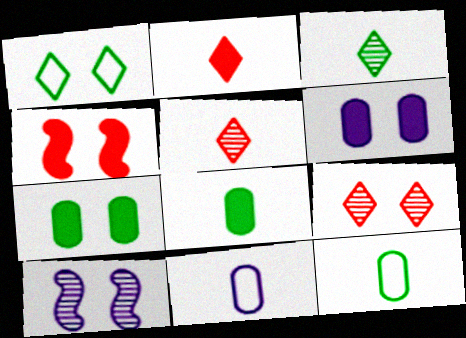[]